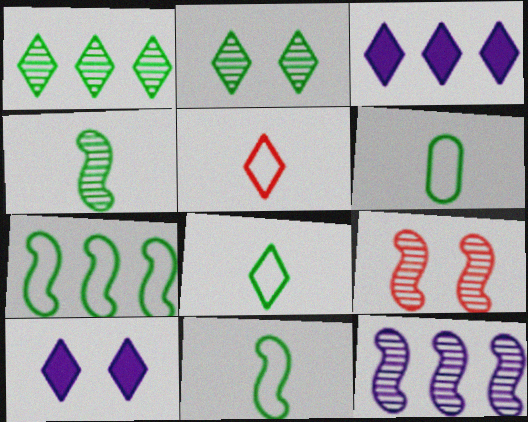[[1, 5, 10], 
[2, 3, 5], 
[3, 6, 9], 
[4, 9, 12], 
[6, 8, 11]]